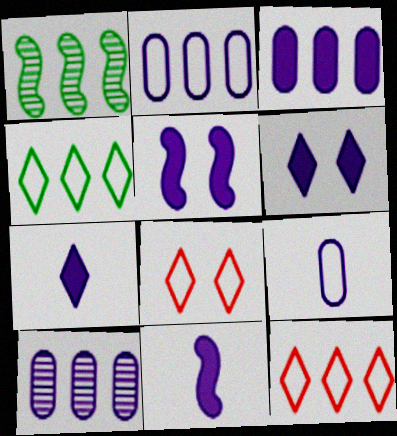[[1, 3, 12], 
[2, 3, 10], 
[3, 5, 7], 
[3, 6, 11]]